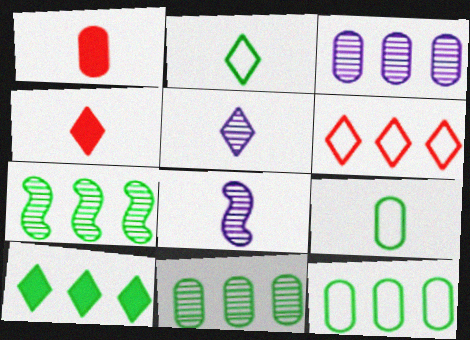[[1, 2, 8], 
[2, 4, 5], 
[4, 8, 9], 
[7, 10, 12]]